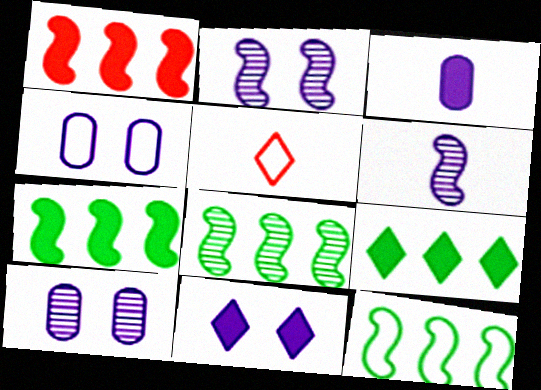[[2, 4, 11], 
[4, 5, 12], 
[5, 7, 10], 
[7, 8, 12]]